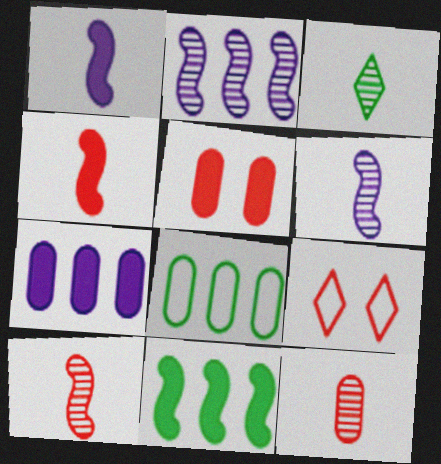[[3, 6, 12]]